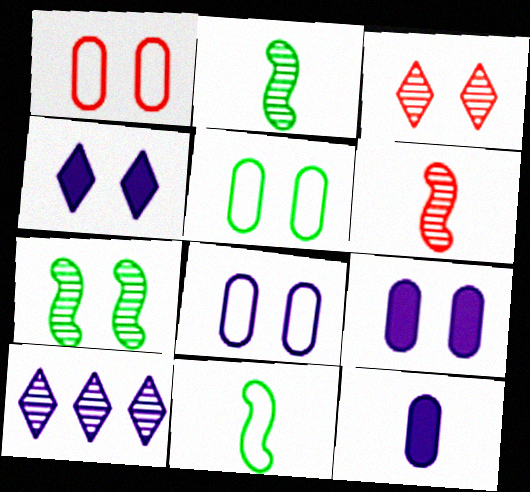[[1, 4, 7], 
[1, 5, 8]]